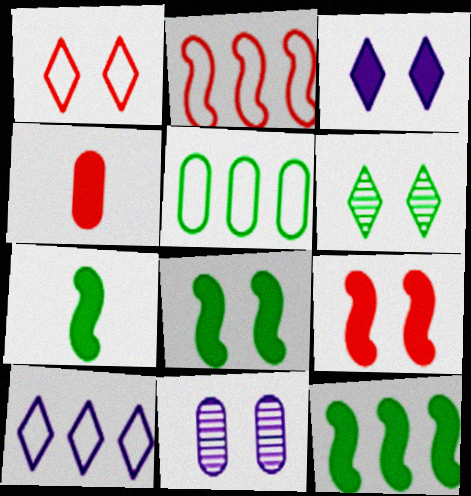[[1, 3, 6], 
[1, 8, 11], 
[2, 5, 10], 
[3, 4, 12], 
[4, 5, 11], 
[5, 6, 7], 
[7, 8, 12]]